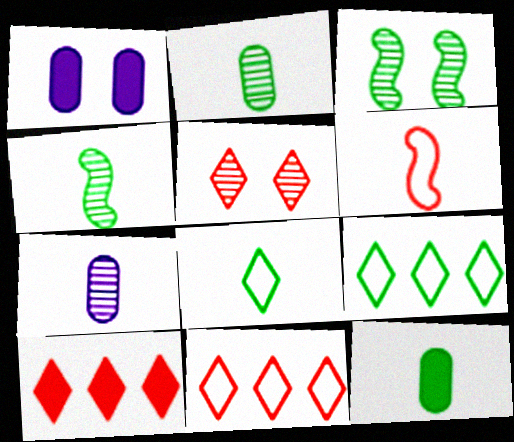[[1, 4, 11], 
[3, 9, 12], 
[4, 8, 12]]